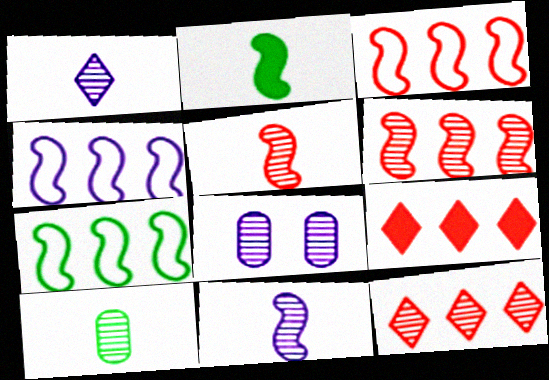[[1, 5, 10], 
[3, 4, 7]]